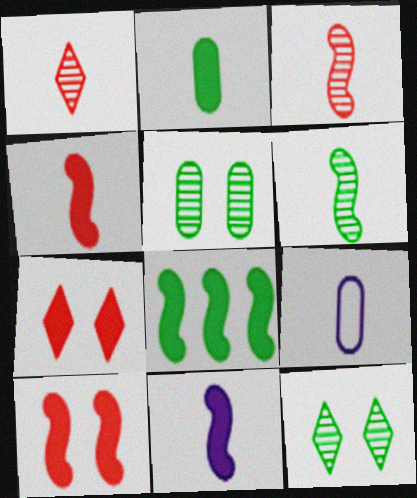[[8, 10, 11]]